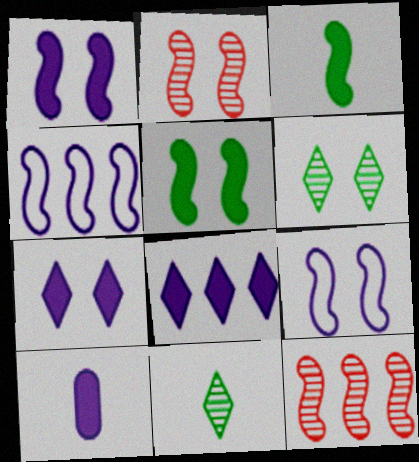[[1, 8, 10], 
[2, 3, 4], 
[2, 5, 9], 
[3, 9, 12]]